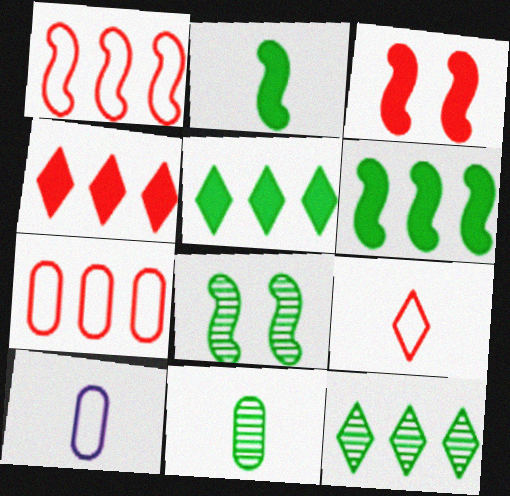[[3, 10, 12], 
[4, 8, 10], 
[8, 11, 12]]